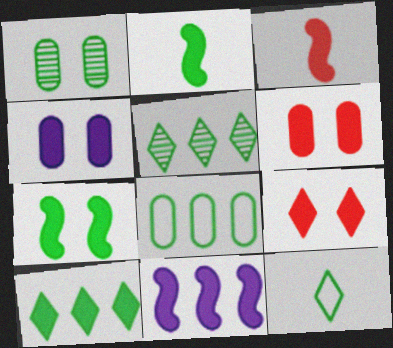[[3, 4, 10], 
[3, 7, 11], 
[4, 7, 9]]